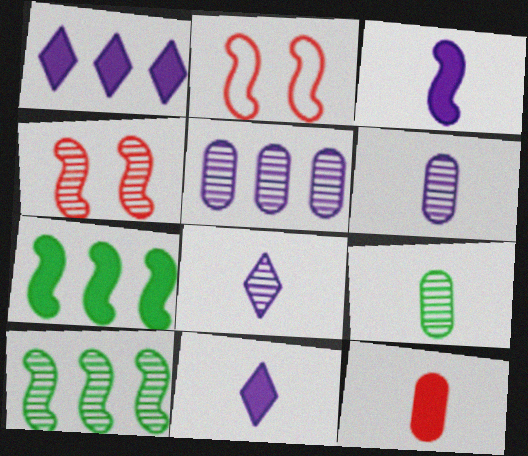[[1, 2, 9], 
[2, 3, 10]]